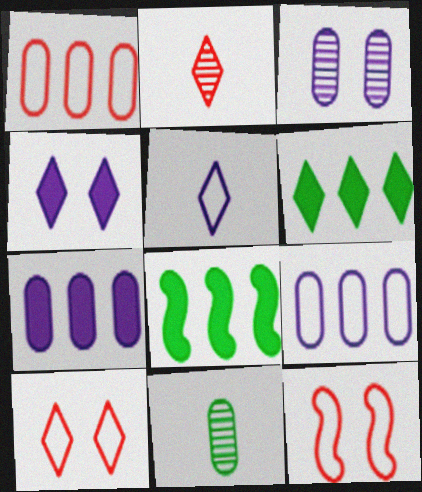[]